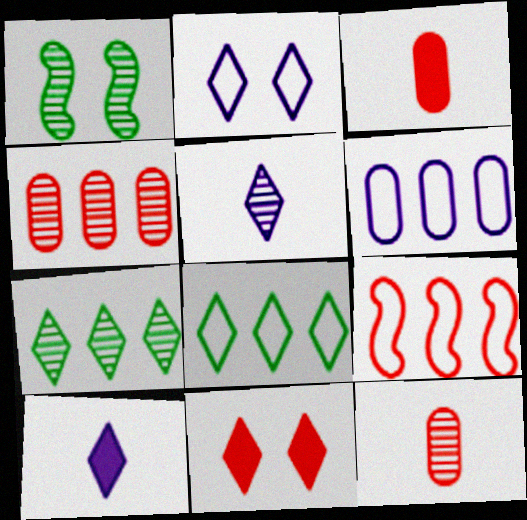[[1, 4, 5], 
[5, 8, 11], 
[6, 8, 9], 
[9, 11, 12]]